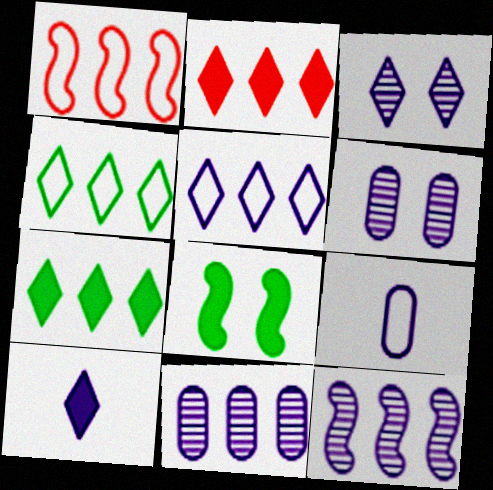[[1, 7, 11], 
[3, 5, 10]]